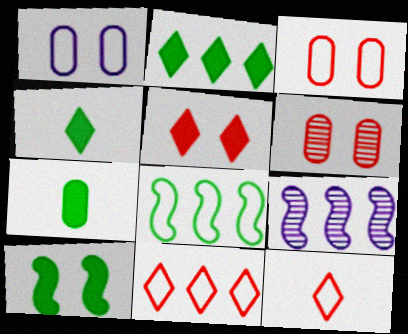[[1, 8, 12], 
[2, 7, 10], 
[3, 4, 9]]